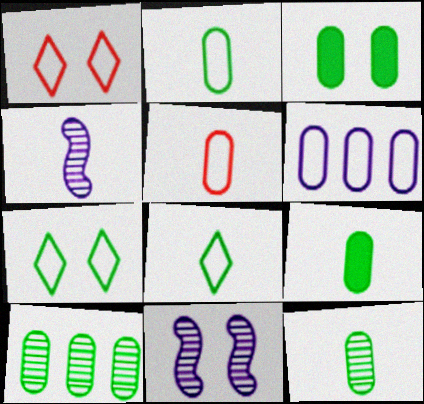[[1, 3, 11], 
[2, 3, 10], 
[2, 9, 12]]